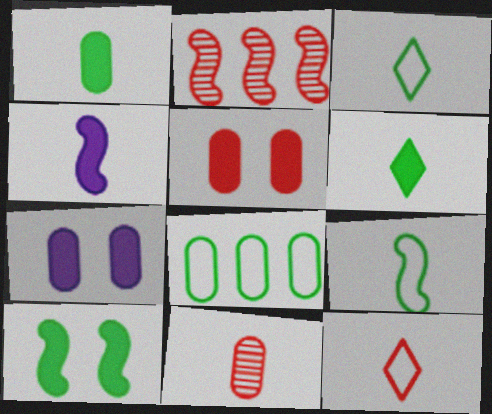[[2, 3, 7], 
[2, 5, 12], 
[3, 4, 11], 
[7, 8, 11]]